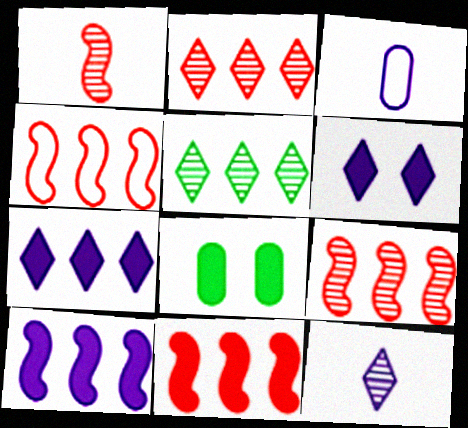[[4, 8, 12], 
[4, 9, 11]]